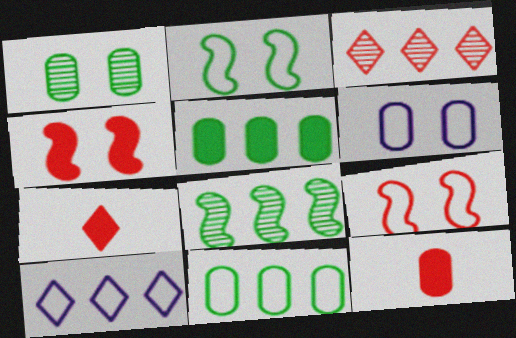[[3, 9, 12], 
[6, 7, 8]]